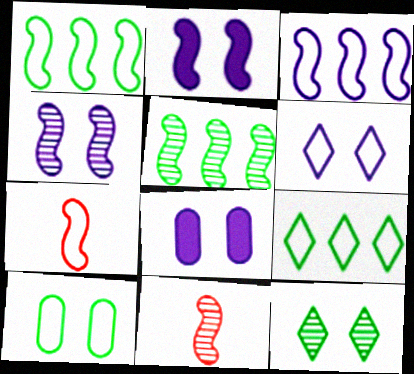[[1, 2, 11], 
[2, 5, 7], 
[4, 5, 11], 
[4, 6, 8], 
[8, 9, 11]]